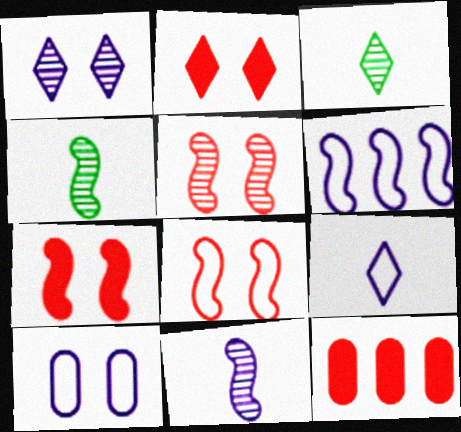[[4, 6, 7], 
[5, 7, 8], 
[6, 9, 10]]